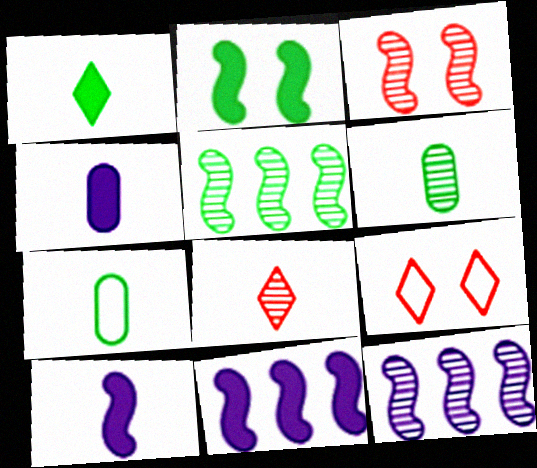[[4, 5, 9], 
[6, 9, 11], 
[7, 8, 10]]